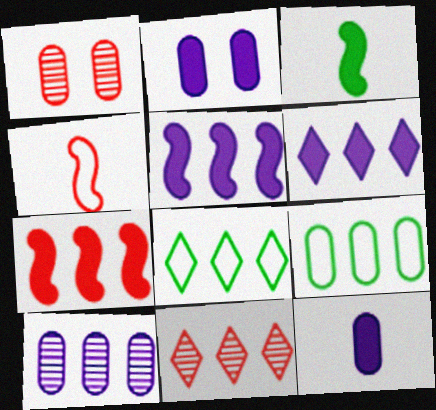[[1, 9, 12], 
[5, 9, 11], 
[6, 8, 11], 
[7, 8, 10]]